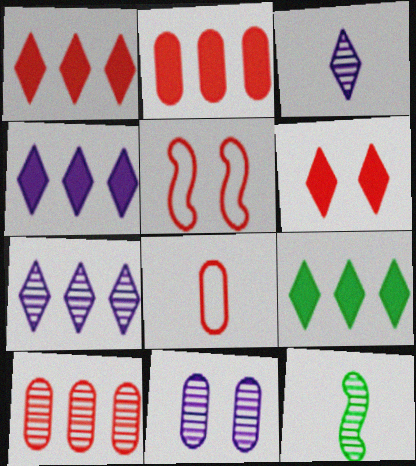[[1, 4, 9]]